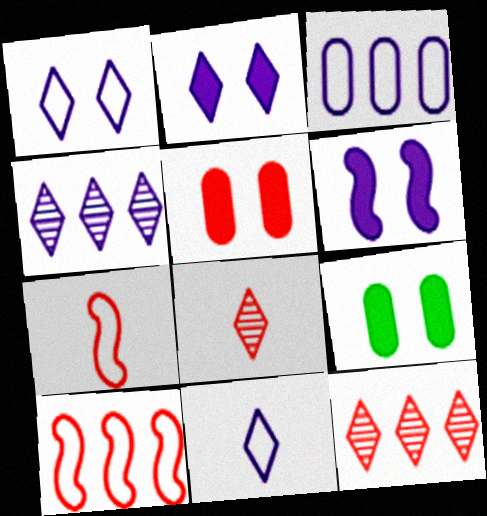[[2, 4, 11], 
[4, 7, 9], 
[5, 7, 12], 
[5, 8, 10]]